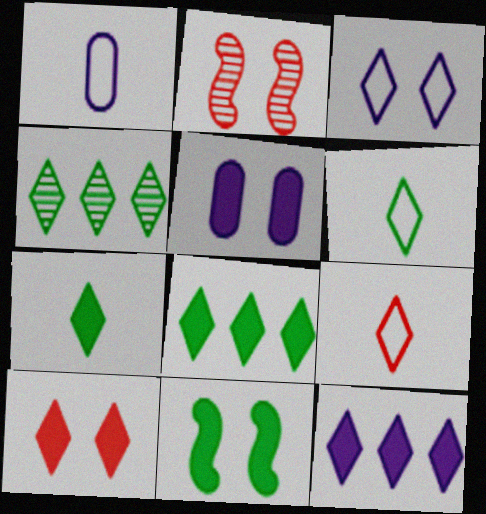[[1, 2, 8], 
[5, 10, 11], 
[7, 10, 12]]